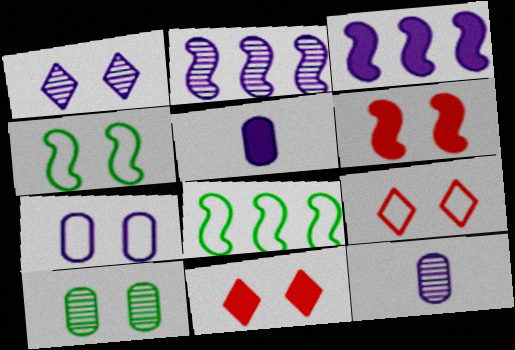[[1, 2, 12], 
[4, 7, 9], 
[8, 11, 12]]